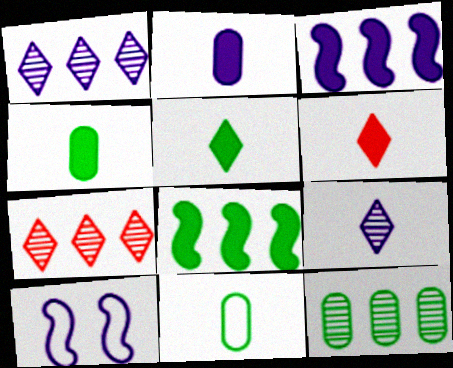[[1, 2, 10], 
[4, 7, 10], 
[6, 10, 12]]